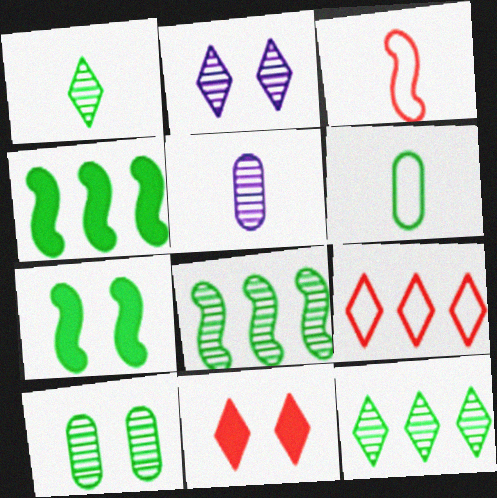[[1, 8, 10], 
[5, 7, 9], 
[6, 7, 12]]